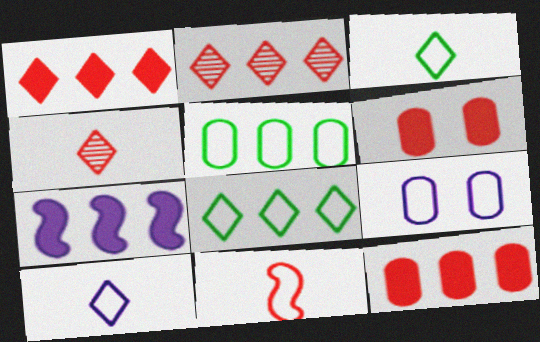[[2, 5, 7], 
[2, 6, 11], 
[8, 9, 11]]